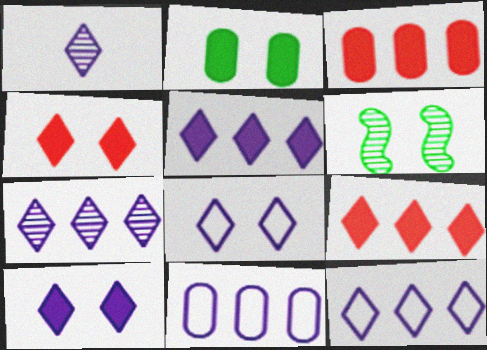[[1, 5, 8], 
[1, 10, 12], 
[5, 7, 12]]